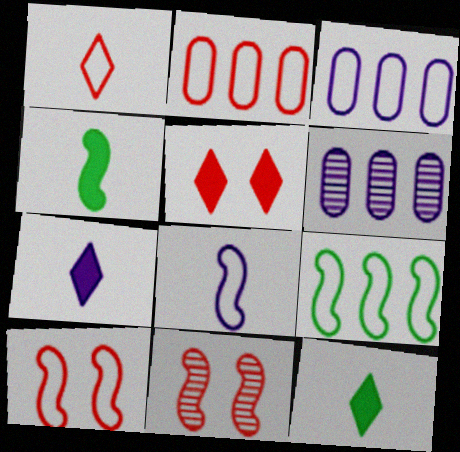[[1, 2, 10], 
[3, 11, 12], 
[6, 10, 12], 
[8, 9, 10]]